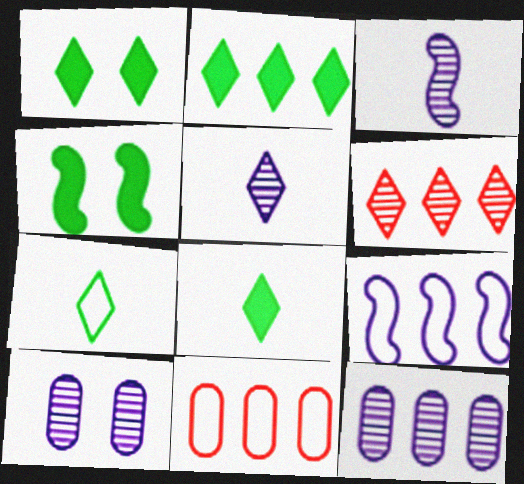[[1, 2, 8], 
[1, 3, 11], 
[4, 5, 11]]